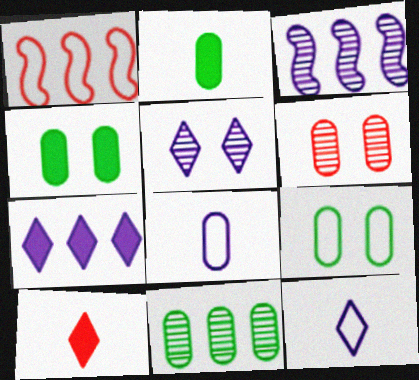[[1, 2, 5], 
[1, 6, 10], 
[1, 7, 11], 
[1, 9, 12], 
[2, 9, 11], 
[3, 9, 10], 
[5, 7, 12]]